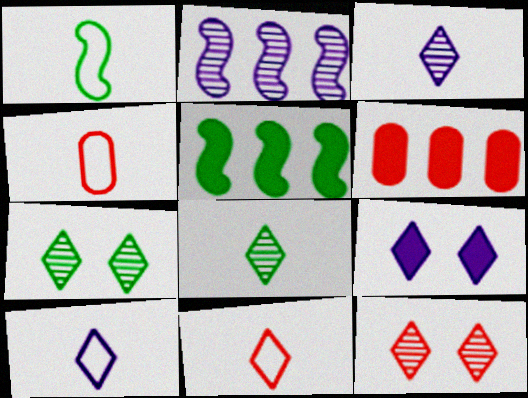[[1, 4, 10]]